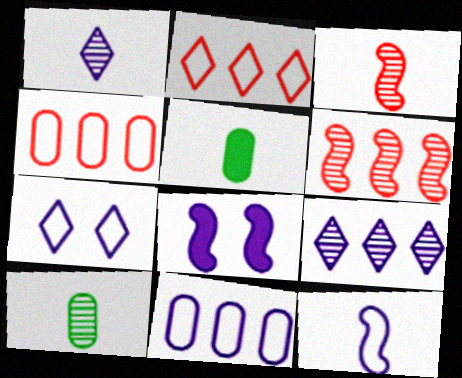[[1, 3, 10], 
[1, 8, 11], 
[2, 8, 10], 
[5, 6, 7], 
[7, 11, 12]]